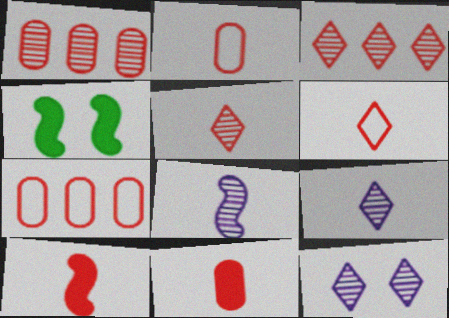[[2, 5, 10], 
[4, 7, 9]]